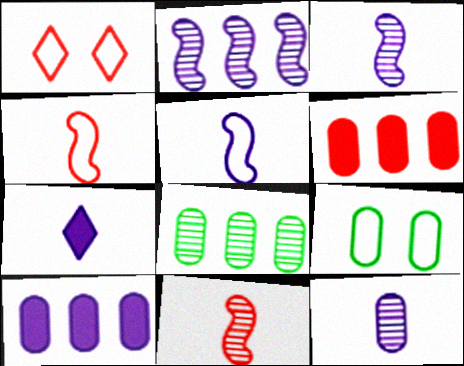[[1, 6, 11], 
[5, 7, 12], 
[6, 9, 12]]